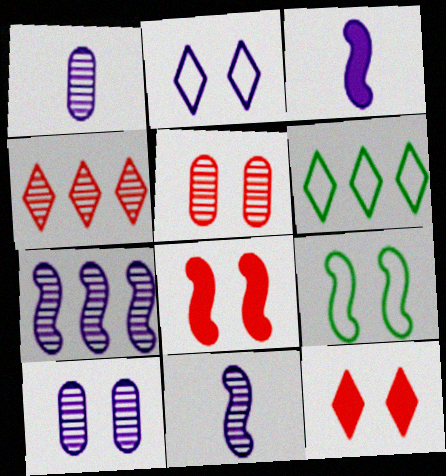[[1, 6, 8], 
[3, 5, 6], 
[9, 10, 12]]